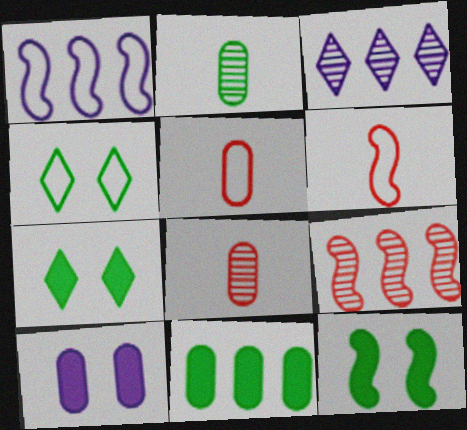[[1, 4, 5], 
[1, 7, 8], 
[3, 5, 12]]